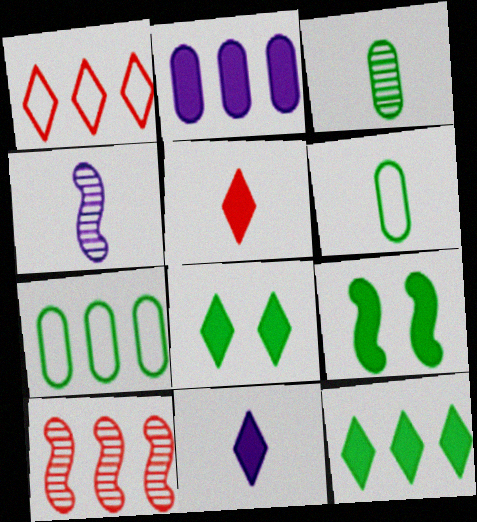[[2, 5, 9], 
[4, 5, 6]]